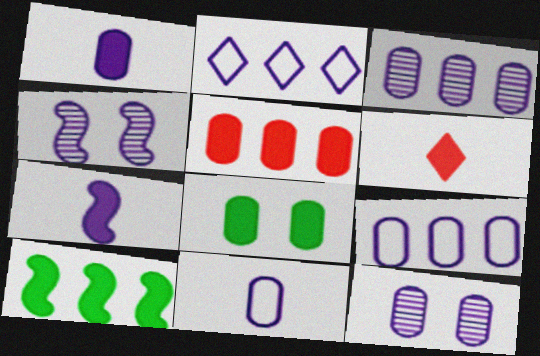[[1, 2, 4], 
[1, 5, 8], 
[1, 9, 12], 
[2, 7, 12]]